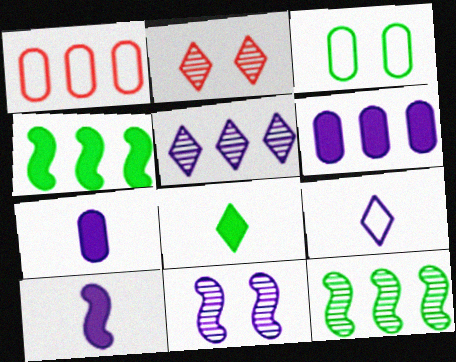[[1, 4, 5], 
[1, 8, 11], 
[3, 8, 12], 
[6, 9, 11]]